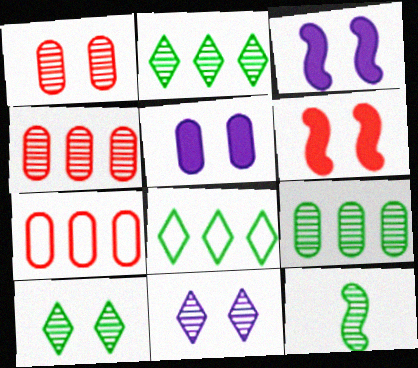[[4, 11, 12], 
[9, 10, 12]]